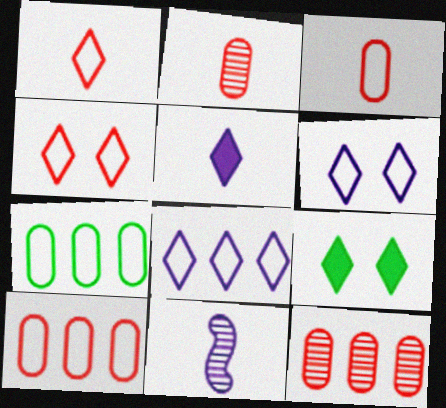[[9, 10, 11]]